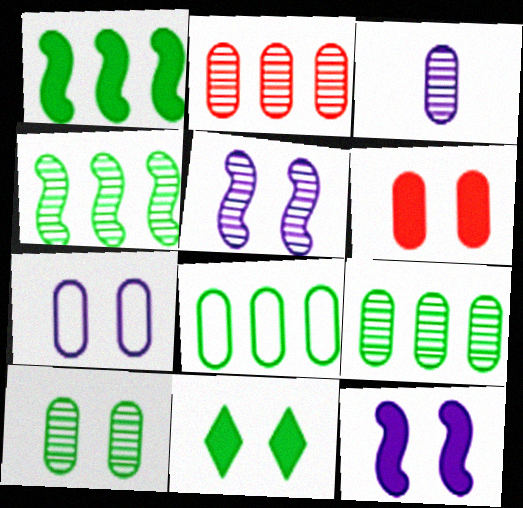[[2, 3, 10], 
[3, 6, 8], 
[6, 7, 10], 
[6, 11, 12]]